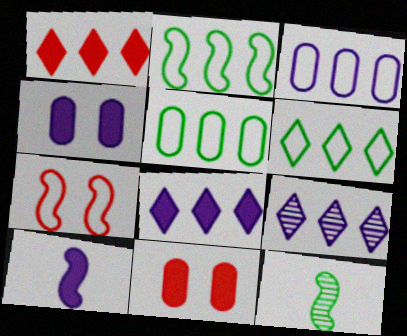[[1, 6, 9], 
[2, 5, 6], 
[4, 8, 10]]